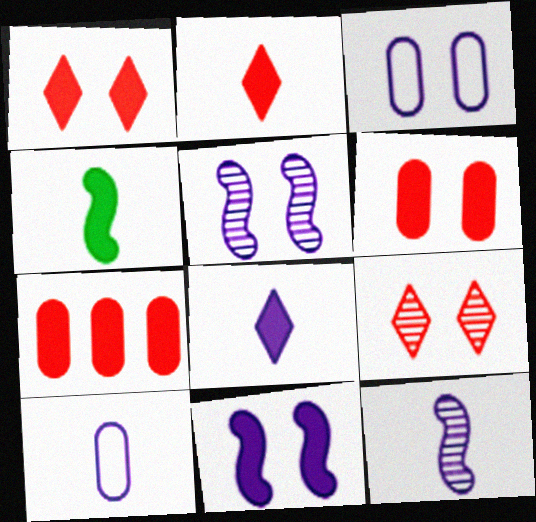[[8, 10, 12]]